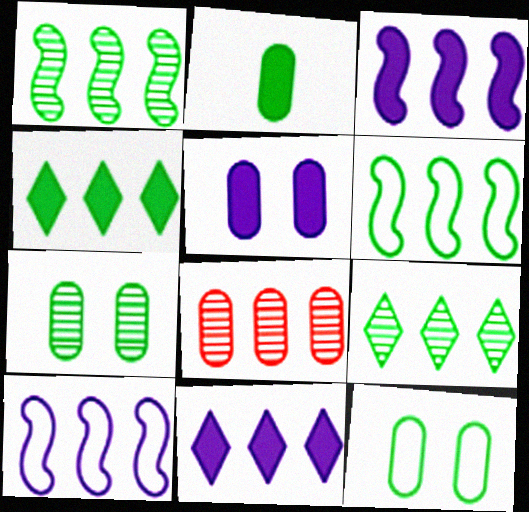[[4, 8, 10], 
[6, 8, 11]]